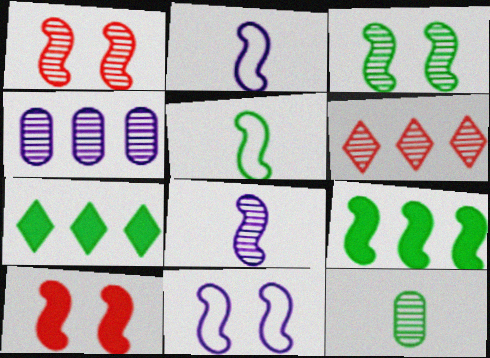[[1, 2, 9], 
[3, 5, 9], 
[3, 10, 11]]